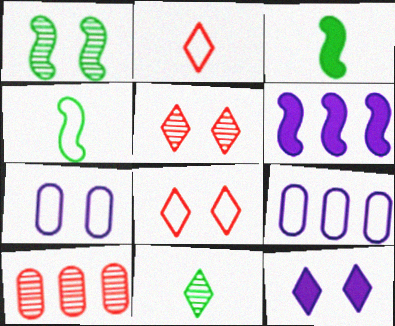[[3, 5, 9], 
[4, 8, 9], 
[4, 10, 12]]